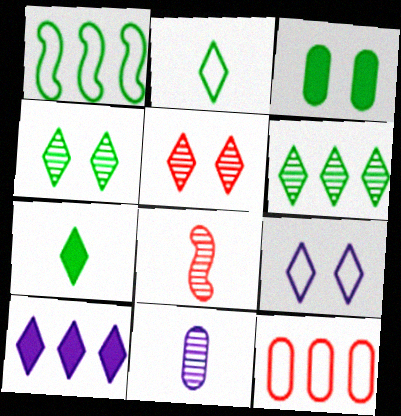[[2, 5, 10], 
[3, 11, 12]]